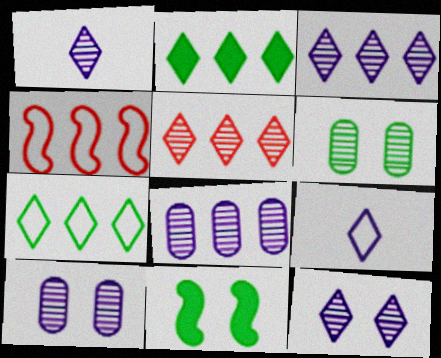[[1, 3, 12], 
[2, 4, 8]]